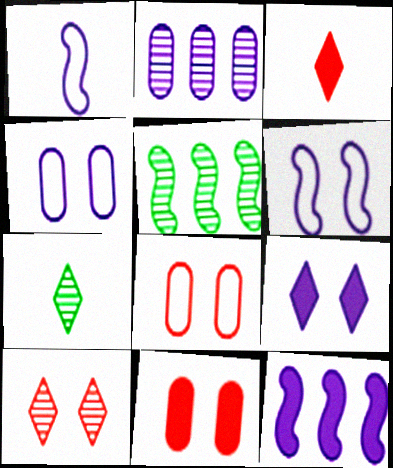[[1, 2, 9], 
[3, 4, 5], 
[7, 8, 12]]